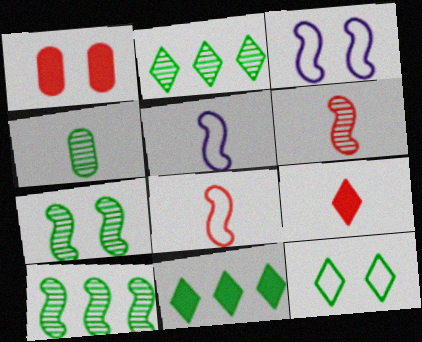[[1, 2, 5], 
[2, 4, 7], 
[4, 5, 9]]